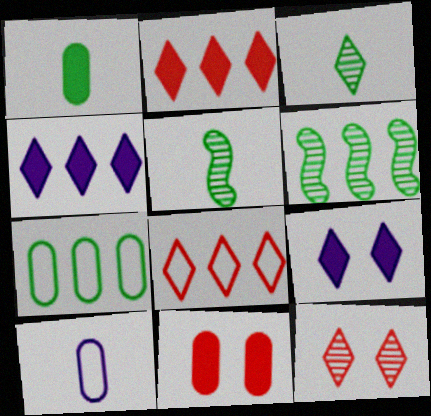[[3, 8, 9]]